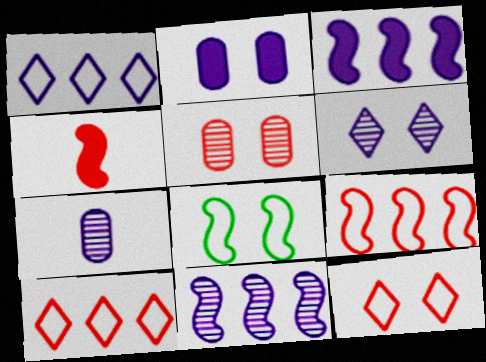[[4, 5, 10], 
[4, 8, 11], 
[6, 7, 11]]